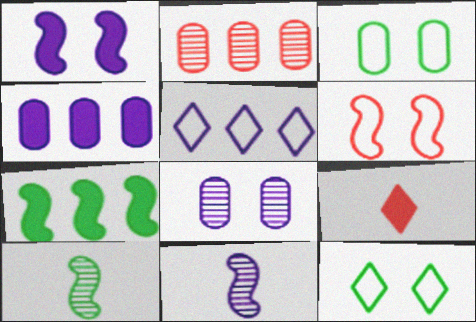[[2, 5, 7], 
[2, 6, 9], 
[6, 7, 11]]